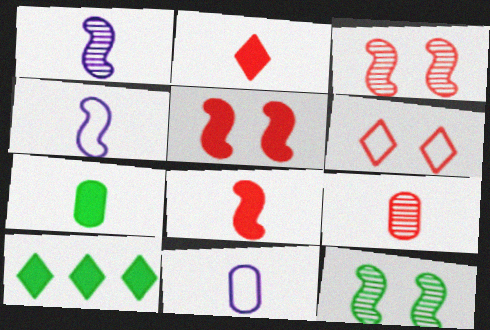[[3, 10, 11], 
[7, 9, 11]]